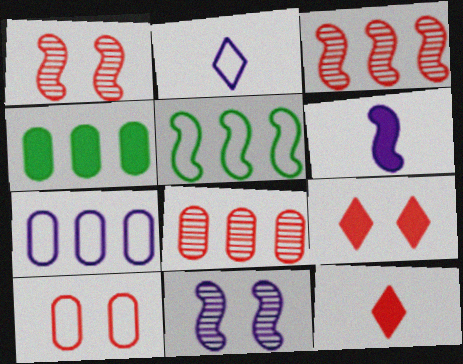[[1, 2, 4], 
[1, 5, 6], 
[1, 9, 10], 
[2, 5, 10], 
[3, 10, 12], 
[4, 6, 9], 
[4, 7, 8]]